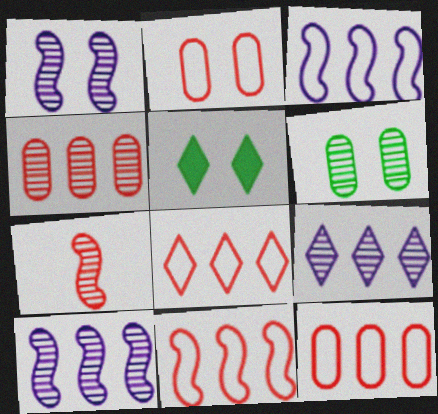[[1, 2, 5], 
[6, 7, 9], 
[8, 11, 12]]